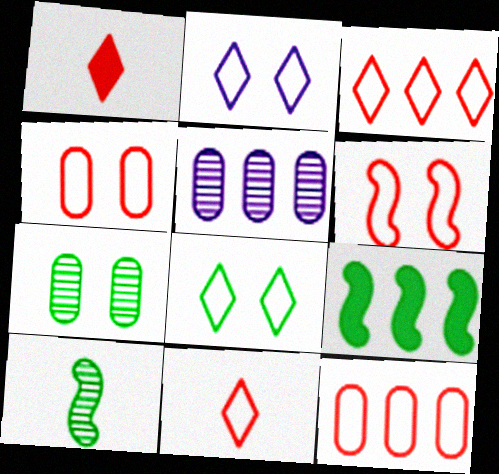[[3, 5, 9], 
[6, 11, 12]]